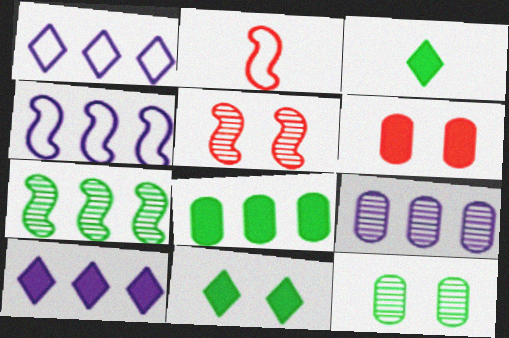[[2, 9, 11], 
[2, 10, 12], 
[4, 9, 10]]